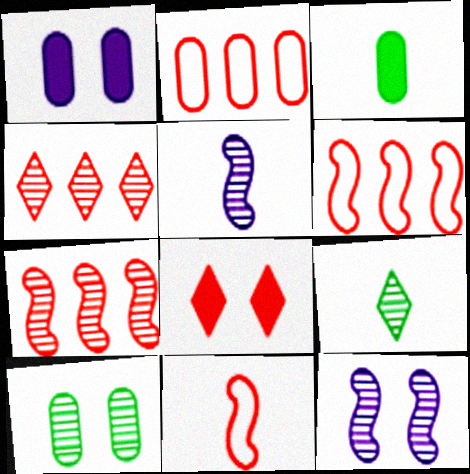[[1, 6, 9], 
[4, 5, 10]]